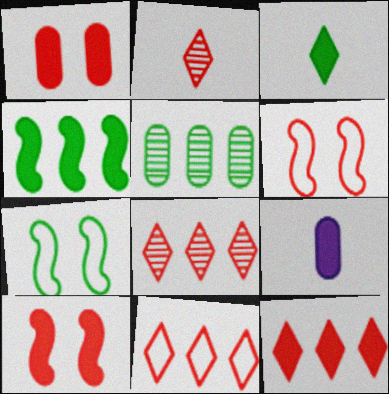[[3, 5, 7], 
[7, 8, 9], 
[8, 11, 12]]